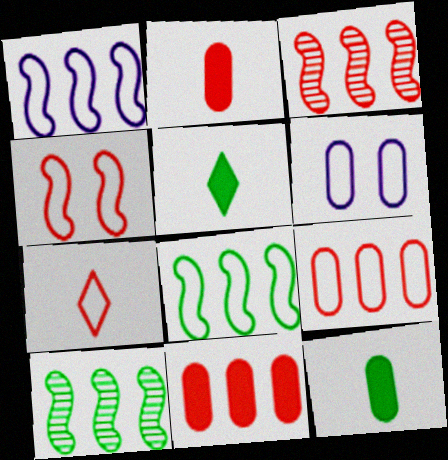[[3, 5, 6], 
[4, 7, 9], 
[6, 7, 8]]